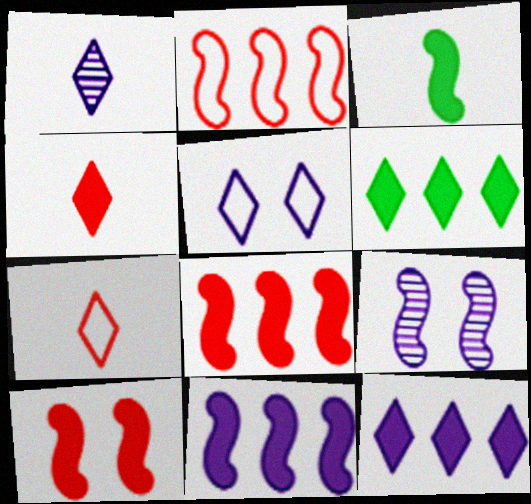[[1, 5, 12], 
[2, 3, 9], 
[3, 10, 11]]